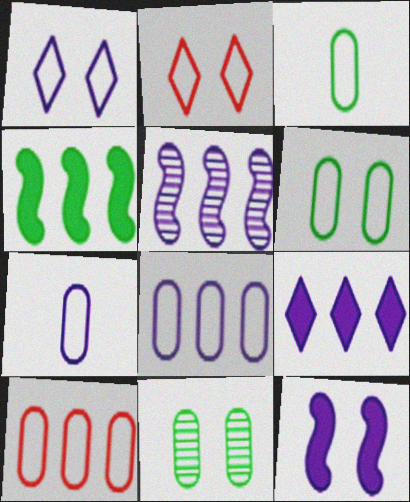[[2, 11, 12], 
[5, 8, 9], 
[6, 7, 10]]